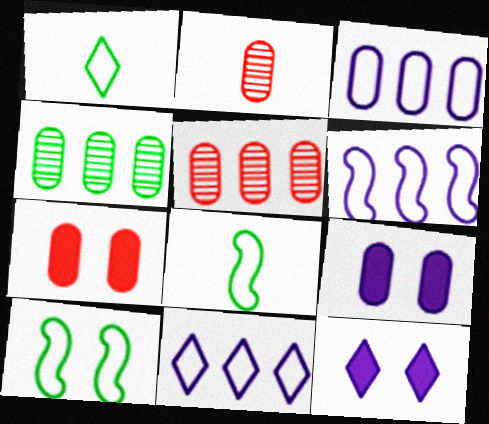[[3, 6, 11], 
[5, 8, 12]]